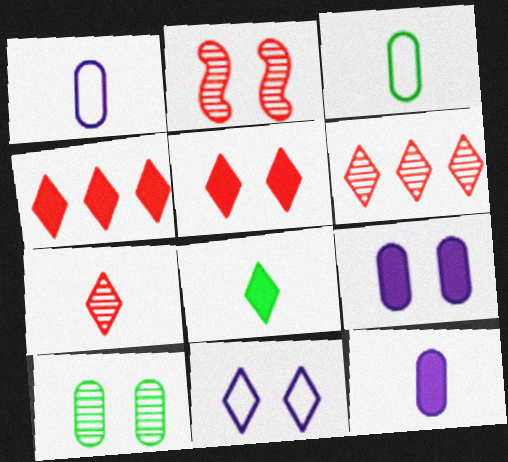[[6, 8, 11]]